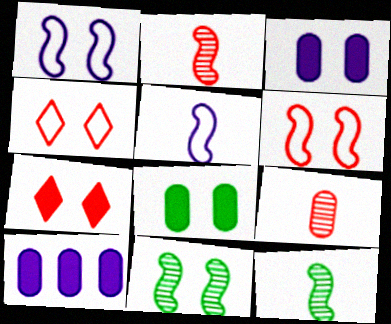[[3, 4, 11], 
[4, 10, 12]]